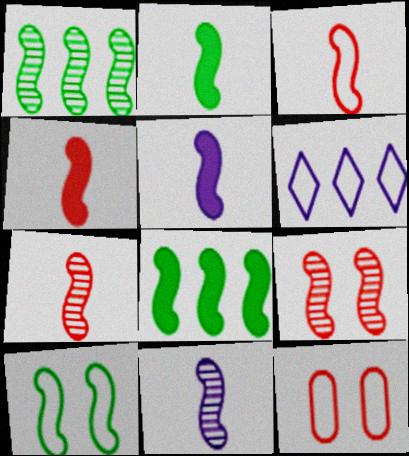[[1, 2, 10], 
[1, 9, 11], 
[2, 3, 11], 
[2, 4, 5], 
[3, 4, 7]]